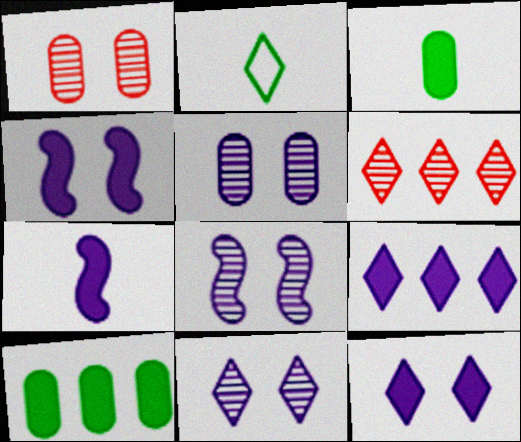[[2, 6, 12], 
[5, 8, 11]]